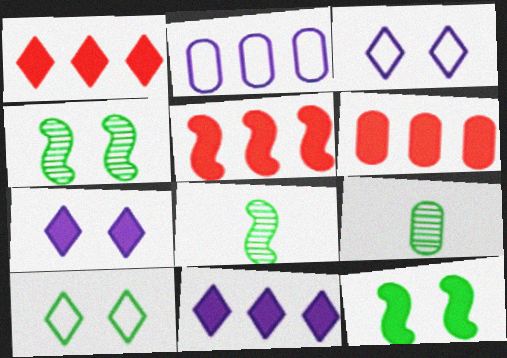[[1, 5, 6], 
[3, 5, 9], 
[3, 6, 8]]